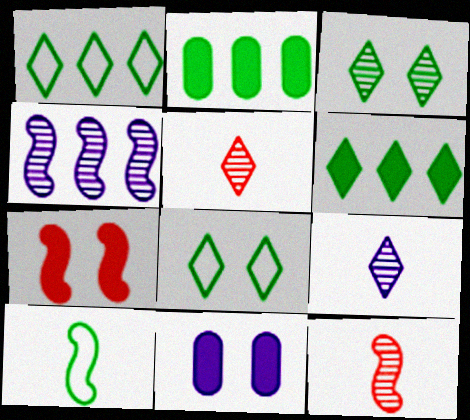[[1, 11, 12], 
[2, 3, 10], 
[4, 7, 10]]